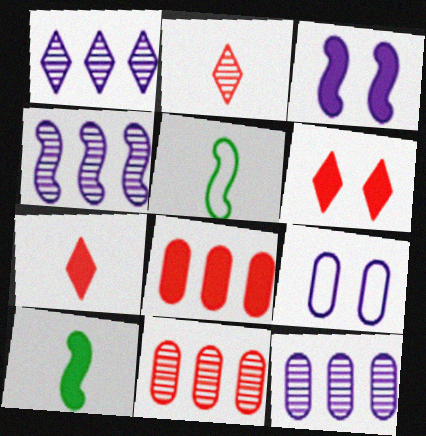[[1, 4, 12], 
[5, 6, 12]]